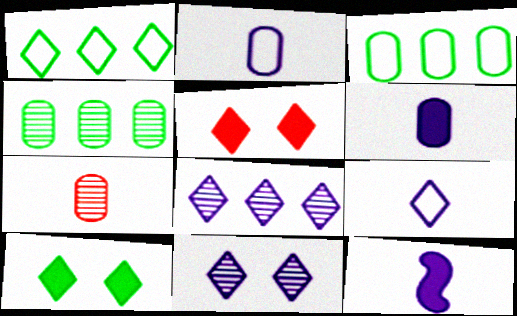[]